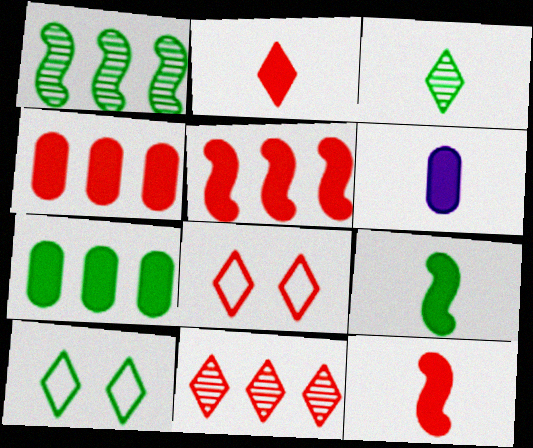[[1, 6, 8], 
[2, 6, 9], 
[2, 8, 11]]